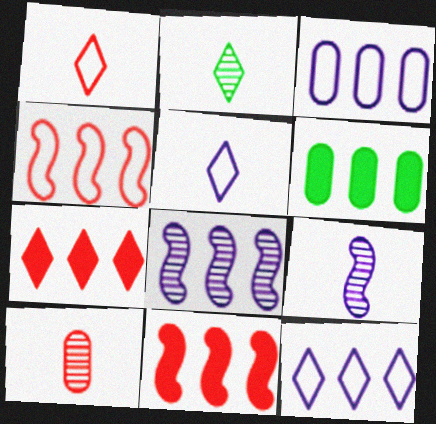[[2, 9, 10]]